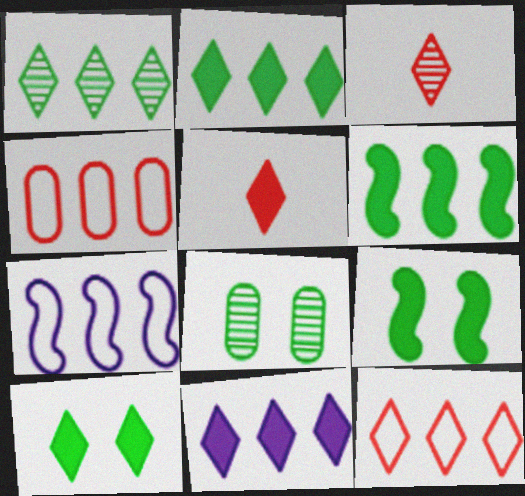[[1, 11, 12], 
[5, 7, 8], 
[5, 10, 11]]